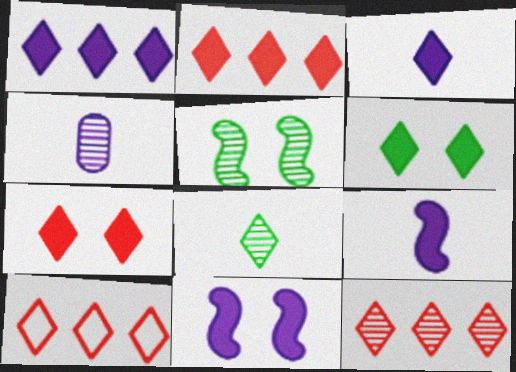[[2, 3, 6], 
[2, 10, 12], 
[4, 5, 12]]